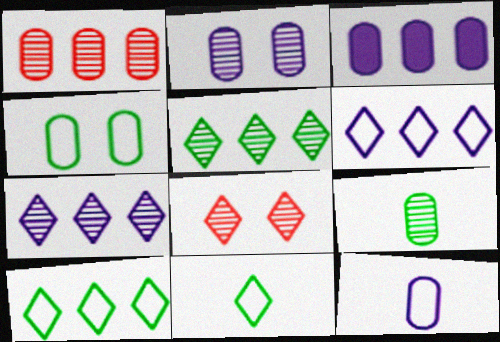[[1, 2, 9], 
[2, 3, 12]]